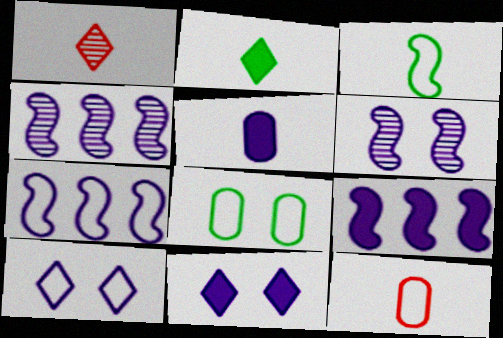[[1, 3, 5], 
[1, 8, 9], 
[4, 5, 10], 
[4, 7, 9], 
[5, 9, 11]]